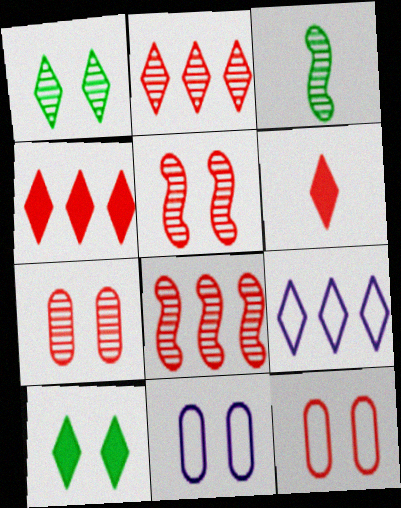[[1, 6, 9], 
[3, 4, 11], 
[5, 10, 11], 
[6, 8, 12]]